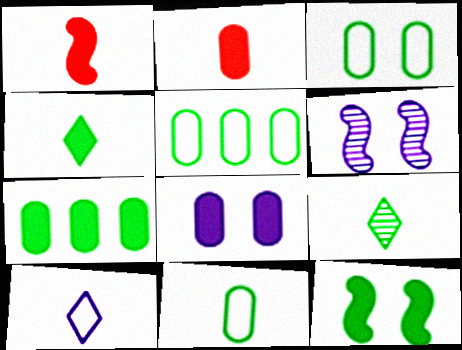[[2, 7, 8], 
[3, 5, 11], 
[4, 7, 12], 
[5, 9, 12]]